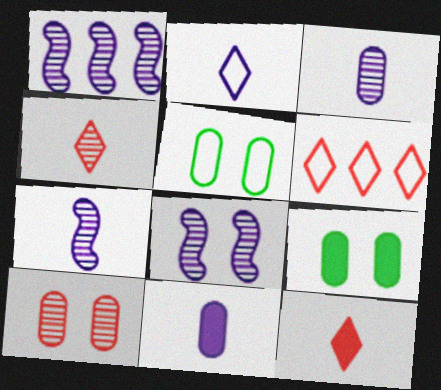[[1, 5, 12], 
[1, 7, 8], 
[2, 7, 11], 
[6, 7, 9]]